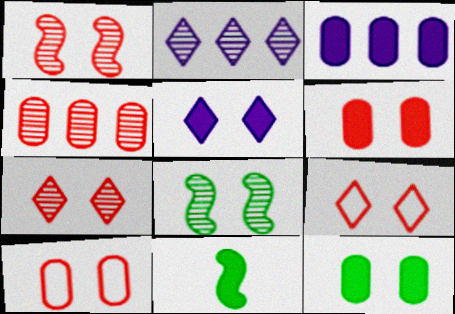[[1, 6, 9], 
[2, 10, 11], 
[5, 8, 10]]